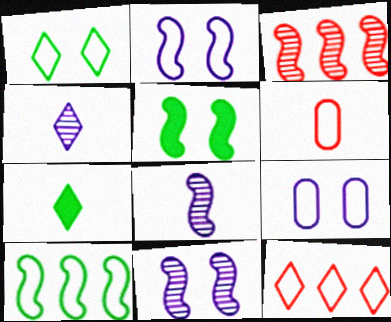[[3, 7, 9], 
[6, 7, 8]]